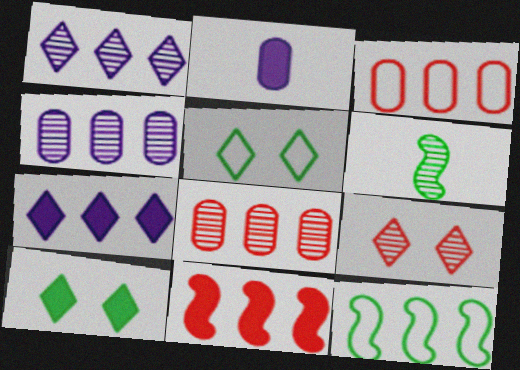[[2, 9, 12], 
[2, 10, 11], 
[4, 6, 9], 
[7, 8, 12]]